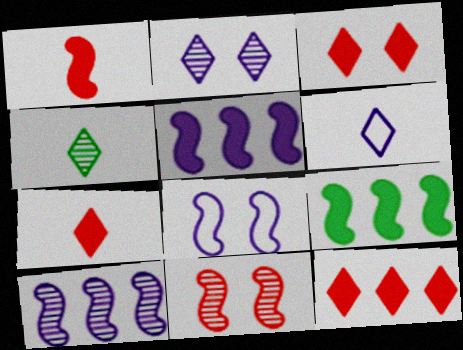[[3, 7, 12], 
[4, 6, 7]]